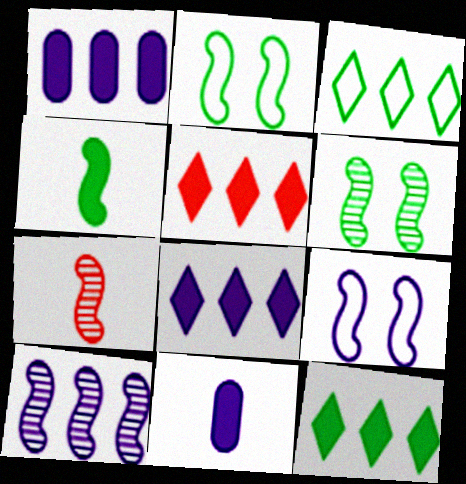[[5, 8, 12], 
[6, 7, 10]]